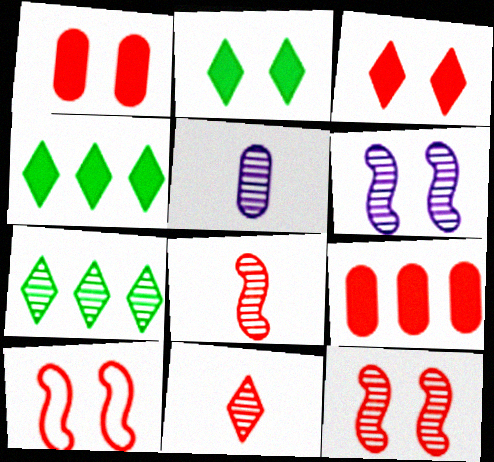[[4, 5, 10], 
[5, 7, 12], 
[9, 10, 11]]